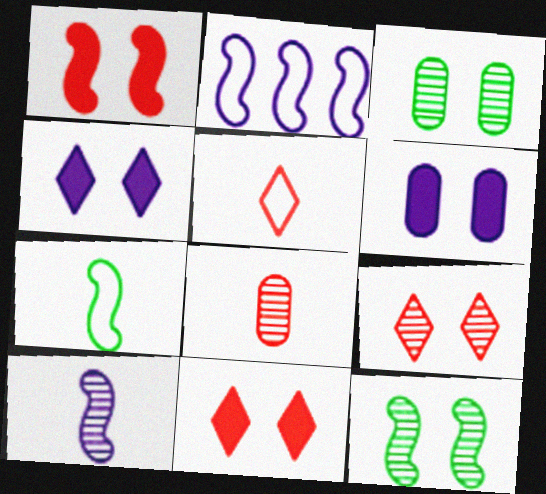[]